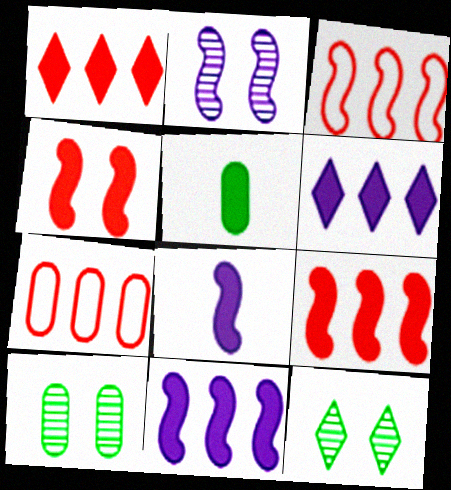[[4, 5, 6], 
[7, 8, 12]]